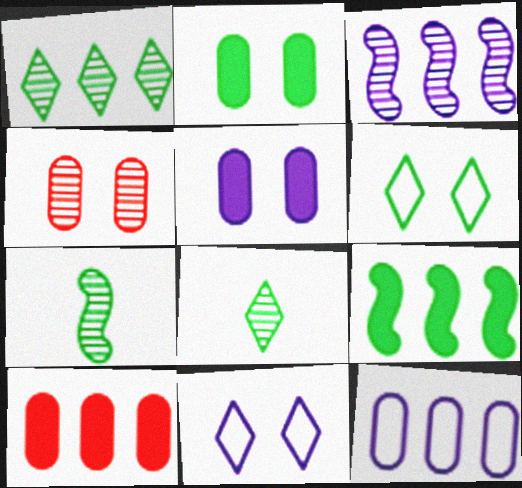[[3, 4, 8], 
[7, 10, 11]]